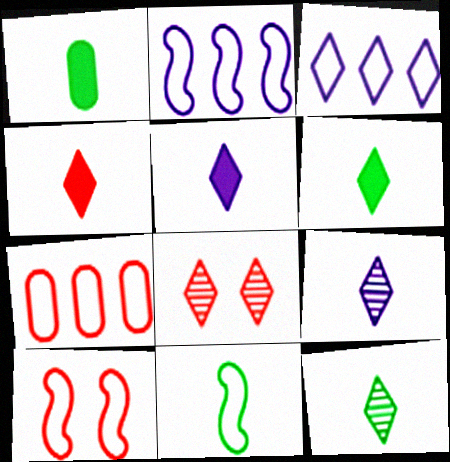[[1, 2, 8], 
[1, 11, 12], 
[2, 10, 11], 
[3, 6, 8], 
[4, 5, 6]]